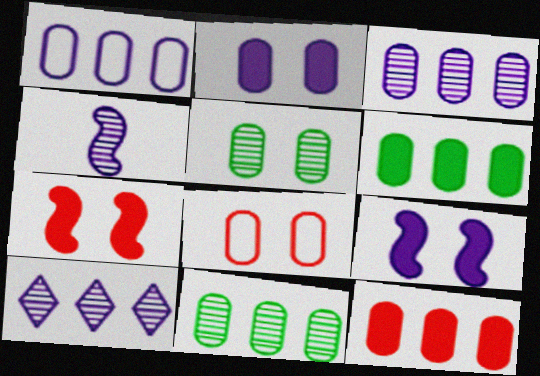[[1, 11, 12], 
[2, 5, 8]]